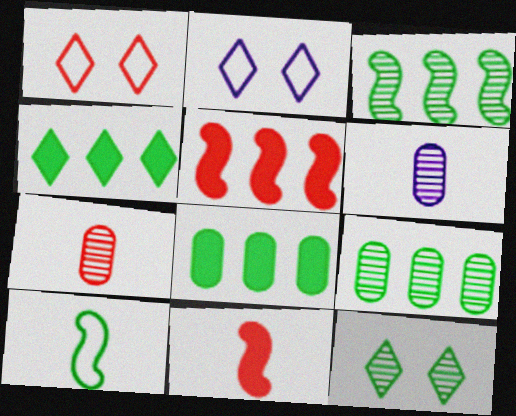[[1, 5, 7], 
[2, 9, 11], 
[8, 10, 12]]